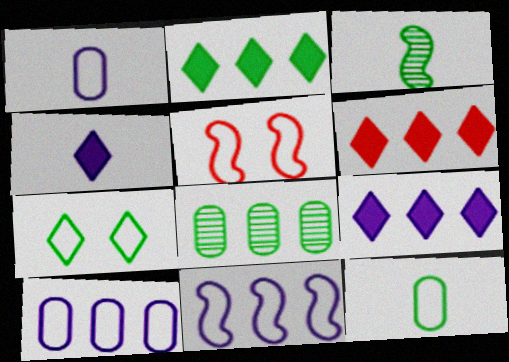[[2, 6, 9], 
[4, 5, 8], 
[6, 8, 11]]